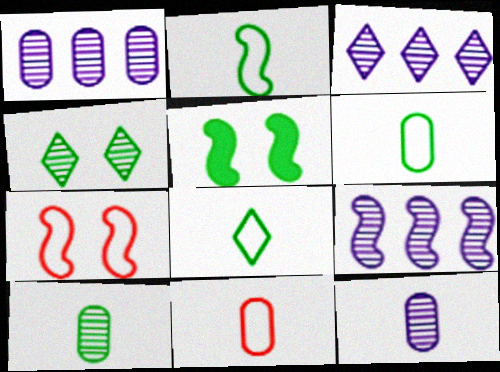[[1, 3, 9], 
[2, 6, 8], 
[3, 5, 11]]